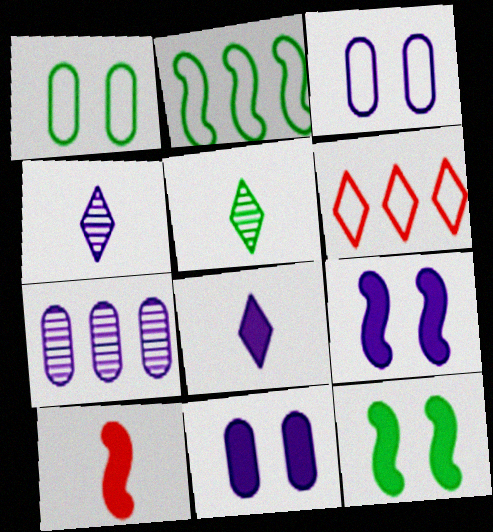[]